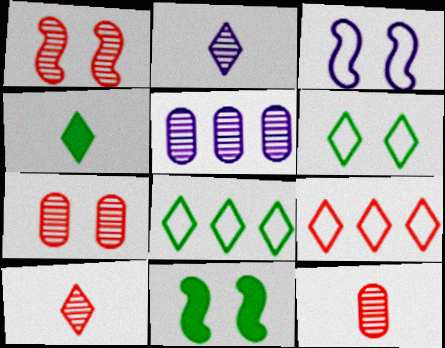[[1, 3, 11]]